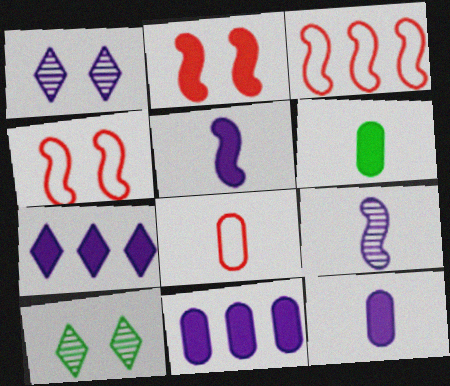[[1, 3, 6], 
[2, 6, 7], 
[3, 10, 12]]